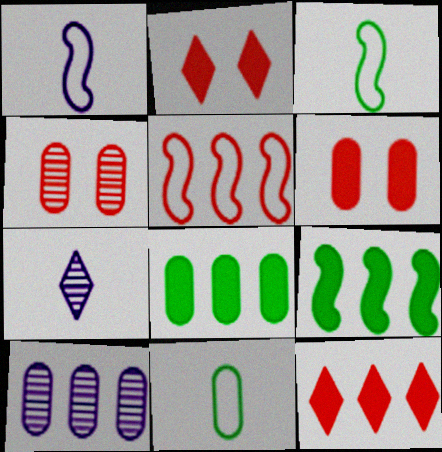[[2, 3, 10], 
[6, 10, 11]]